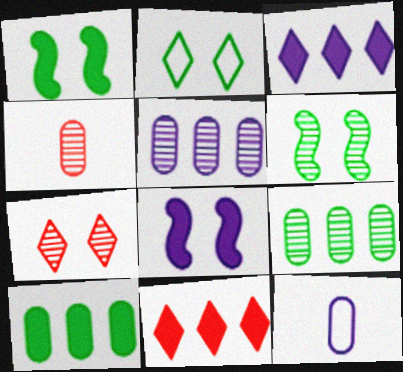[[6, 11, 12]]